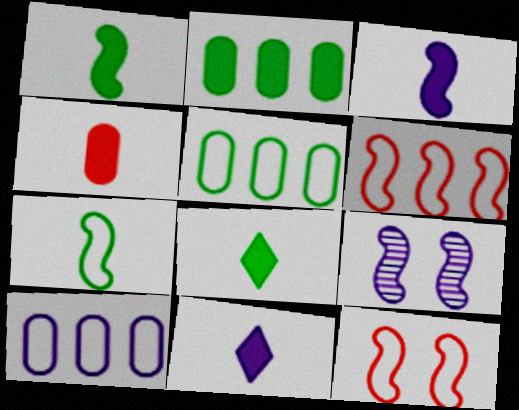[[1, 4, 11], 
[1, 6, 9], 
[3, 4, 8], 
[9, 10, 11]]